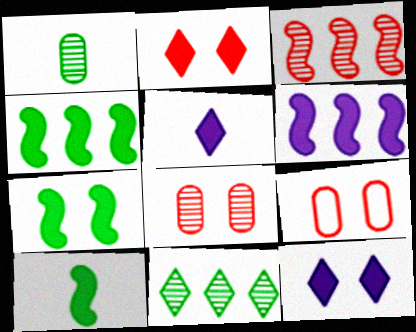[[4, 7, 10]]